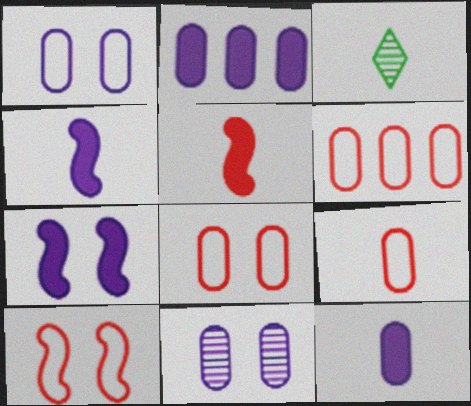[[2, 3, 10], 
[3, 4, 9], 
[3, 6, 7], 
[6, 8, 9]]